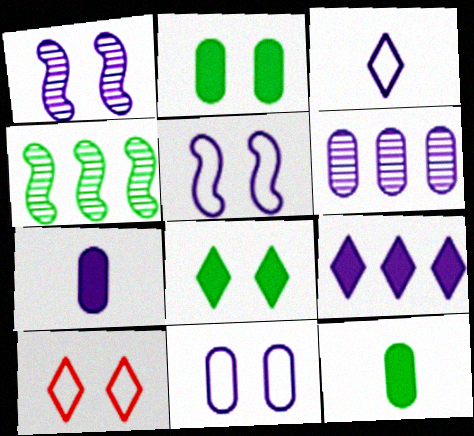[[1, 2, 10], 
[4, 7, 10], 
[6, 7, 11]]